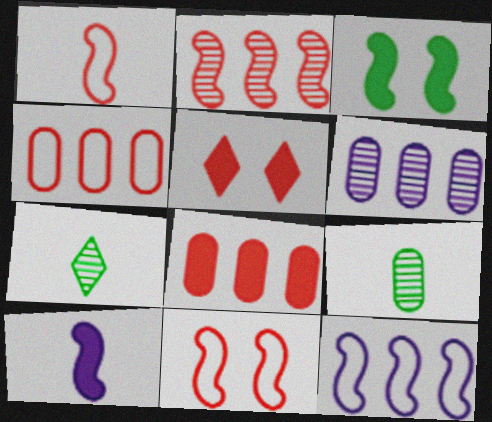[[5, 9, 12]]